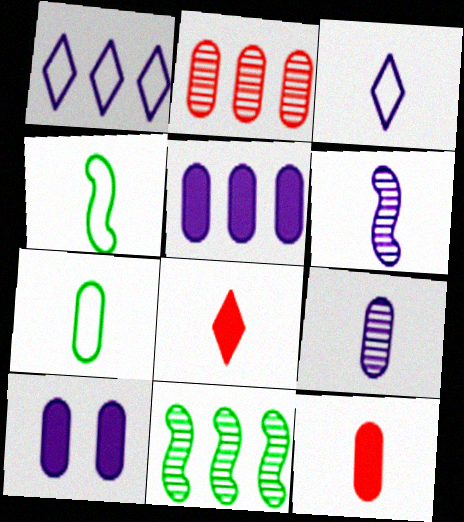[[1, 6, 10], 
[2, 7, 10], 
[4, 8, 9], 
[6, 7, 8], 
[7, 9, 12]]